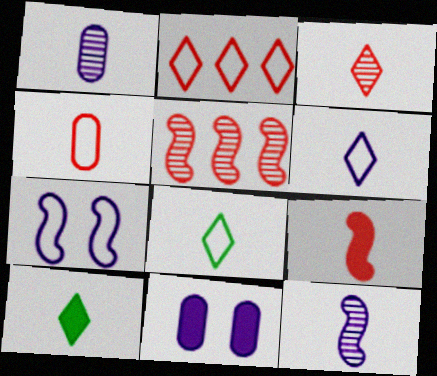[[1, 8, 9], 
[3, 4, 9], 
[3, 6, 10], 
[4, 10, 12], 
[5, 8, 11]]